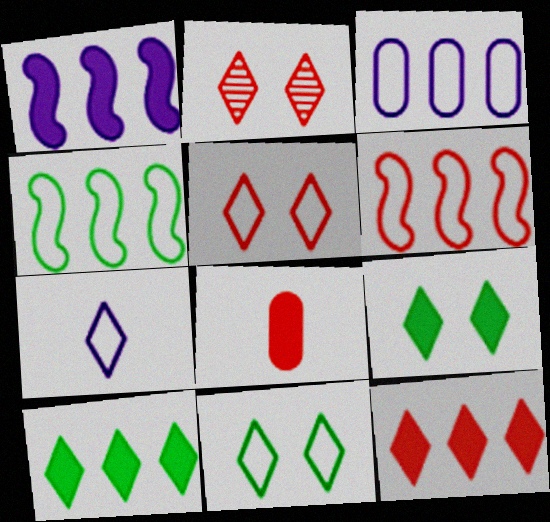[[1, 8, 9], 
[2, 6, 8], 
[2, 7, 10]]